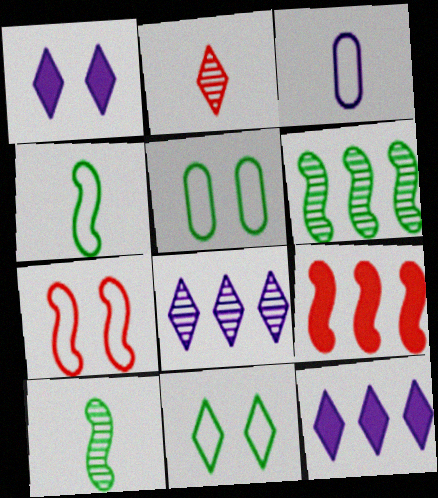[[2, 11, 12]]